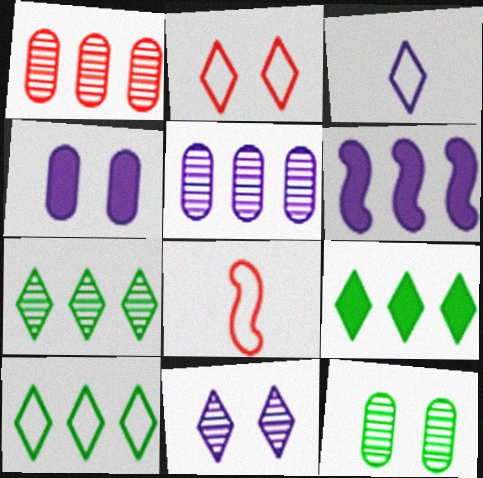[[1, 6, 10], 
[2, 3, 10], 
[4, 7, 8], 
[7, 9, 10]]